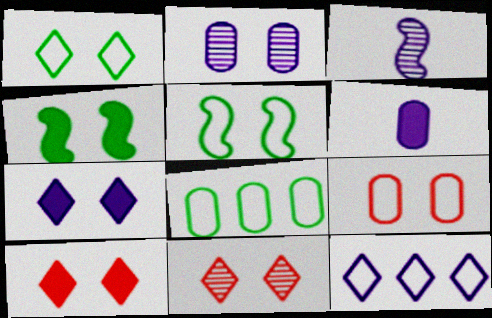[[1, 7, 11], 
[2, 5, 10], 
[3, 8, 10]]